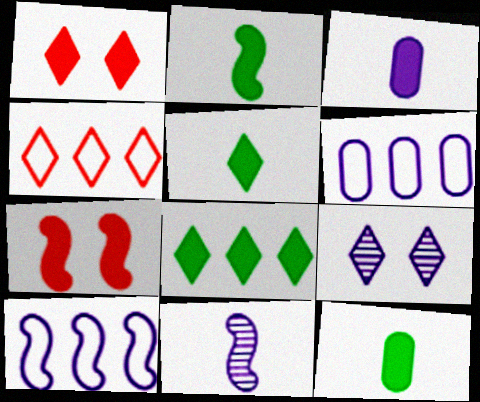[[2, 5, 12], 
[3, 7, 8], 
[3, 9, 10], 
[4, 5, 9]]